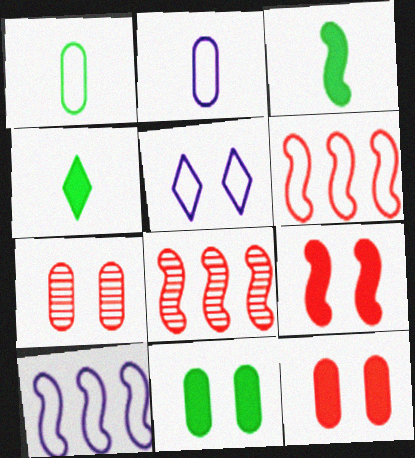[[1, 5, 6], 
[2, 5, 10], 
[4, 7, 10]]